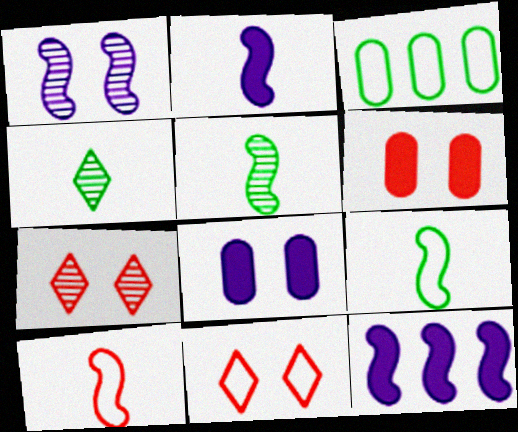[[2, 3, 7], 
[2, 5, 10]]